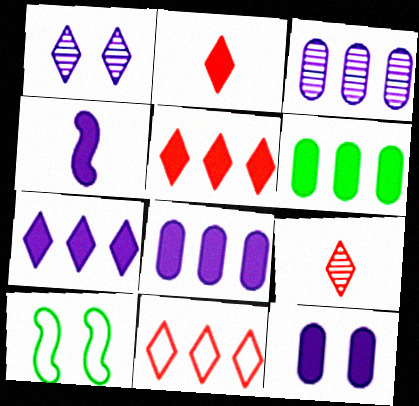[[2, 3, 10], 
[4, 7, 12], 
[8, 9, 10]]